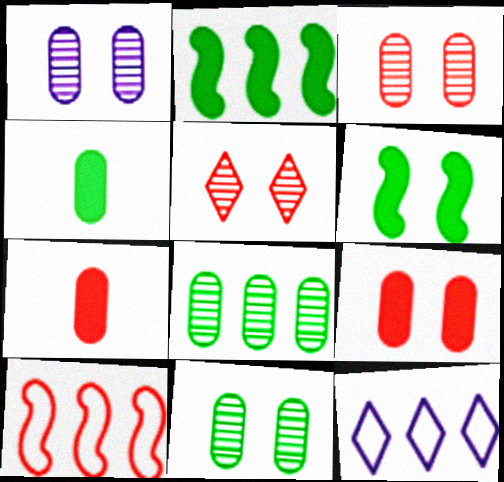[[1, 3, 11], 
[5, 7, 10]]